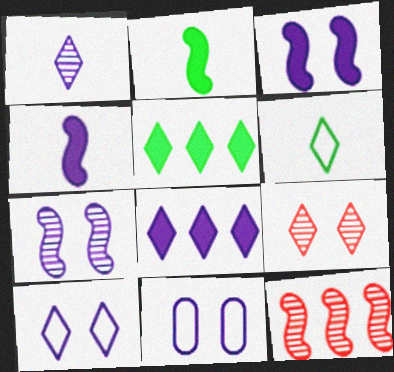[[1, 8, 10], 
[6, 8, 9]]